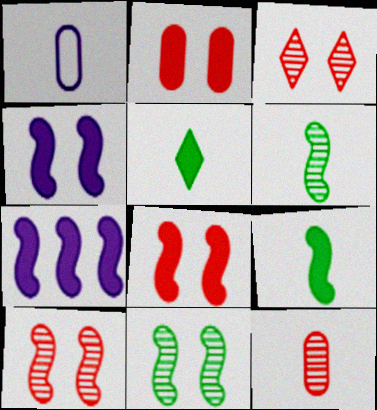[[2, 5, 7], 
[7, 8, 9]]